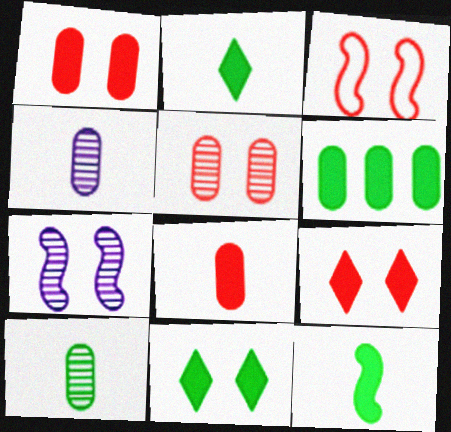[[3, 5, 9], 
[6, 11, 12]]